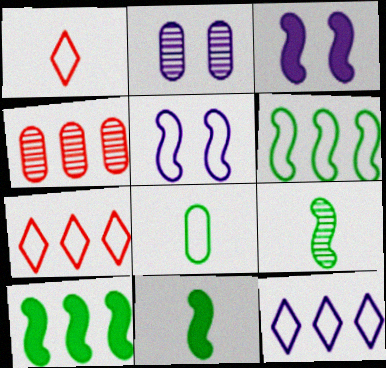[[1, 2, 10], 
[2, 7, 11], 
[4, 10, 12], 
[5, 7, 8]]